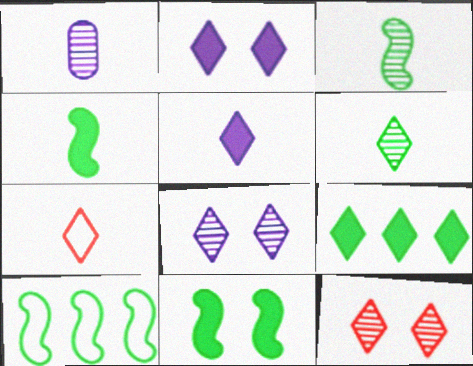[[1, 4, 7], 
[3, 10, 11], 
[5, 6, 7], 
[7, 8, 9]]